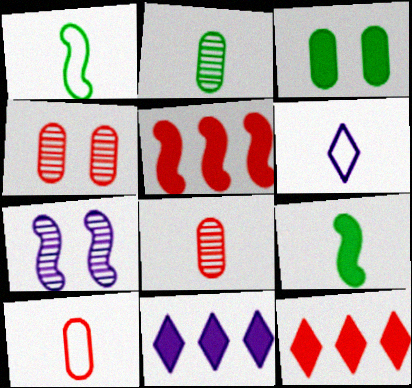[[1, 4, 11], 
[1, 5, 7], 
[1, 6, 10], 
[6, 8, 9]]